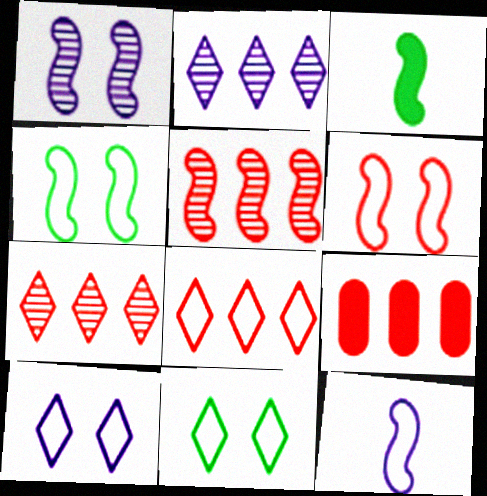[[5, 8, 9]]